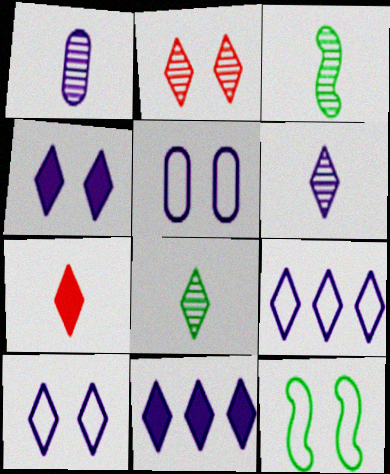[[4, 6, 9], 
[6, 10, 11]]